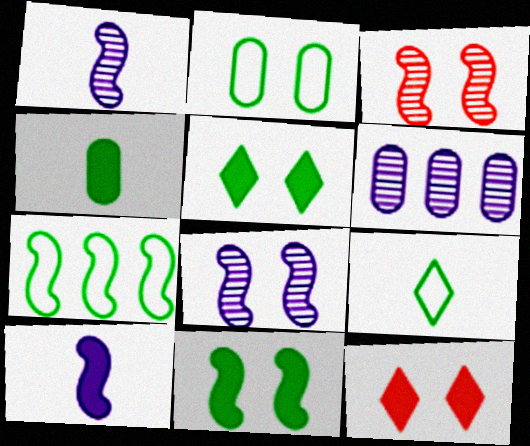[[2, 7, 9], 
[2, 8, 12], 
[3, 7, 10]]